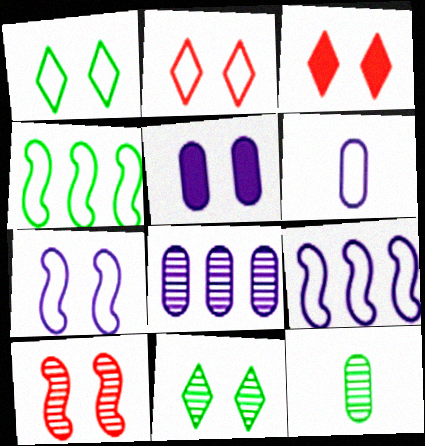[[1, 5, 10], 
[2, 4, 6], 
[3, 9, 12], 
[5, 6, 8]]